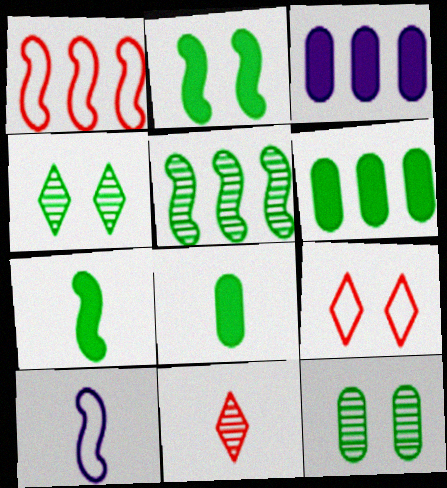[[8, 10, 11]]